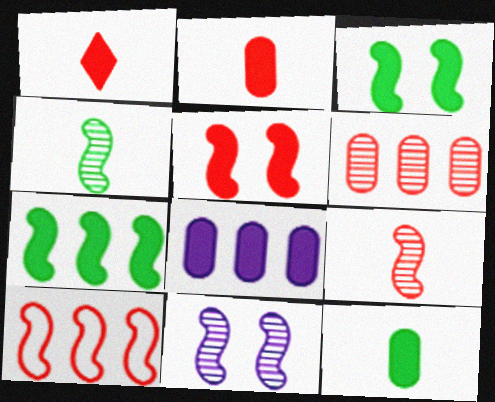[[1, 3, 8], 
[5, 9, 10]]